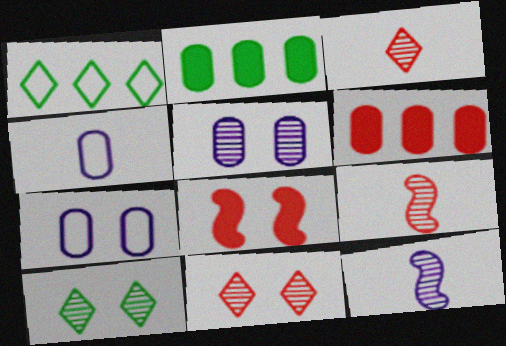[[7, 8, 10]]